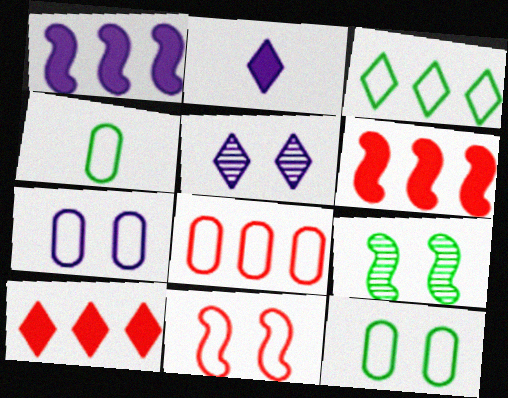[[2, 8, 9], 
[4, 5, 6], 
[4, 7, 8]]